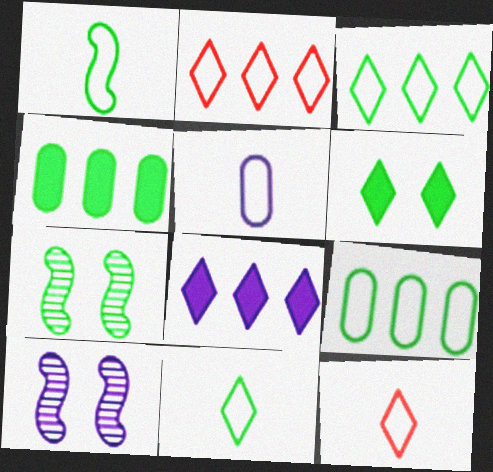[[1, 5, 12], 
[4, 7, 11], 
[4, 10, 12], 
[5, 8, 10]]